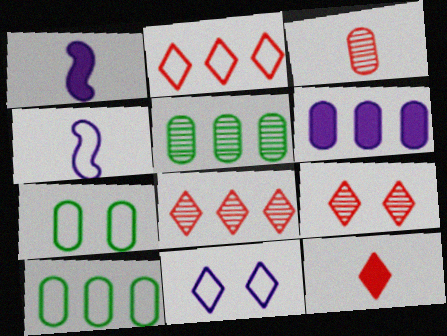[[1, 7, 8], 
[1, 9, 10], 
[2, 4, 7], 
[2, 9, 12], 
[3, 6, 7]]